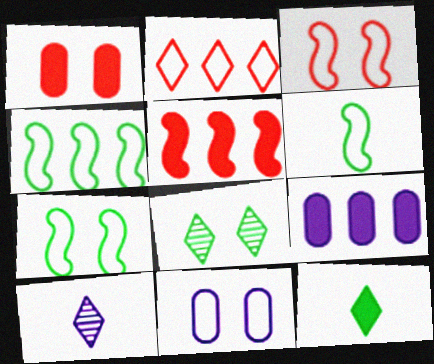[[1, 4, 10], 
[2, 6, 11], 
[4, 6, 7]]